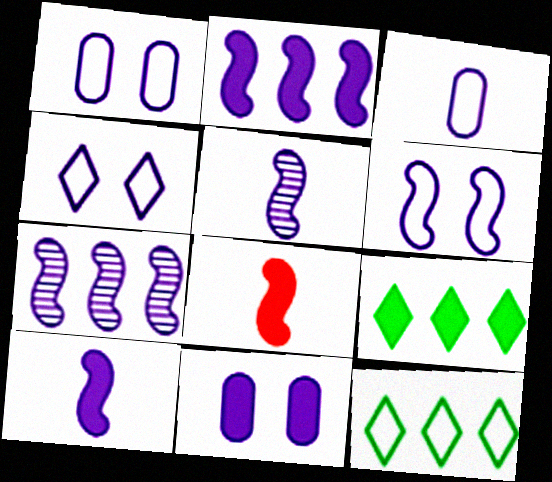[[1, 4, 6], 
[2, 5, 6], 
[6, 7, 10], 
[8, 9, 11]]